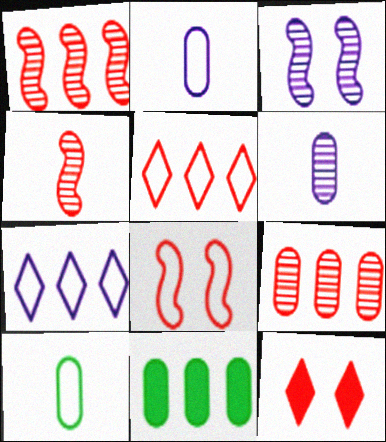[[1, 7, 11], 
[7, 8, 10]]